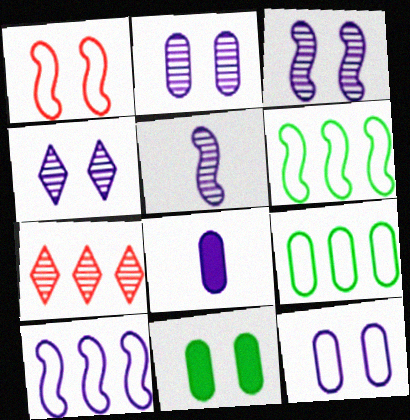[[1, 4, 11], 
[2, 3, 4], 
[4, 8, 10]]